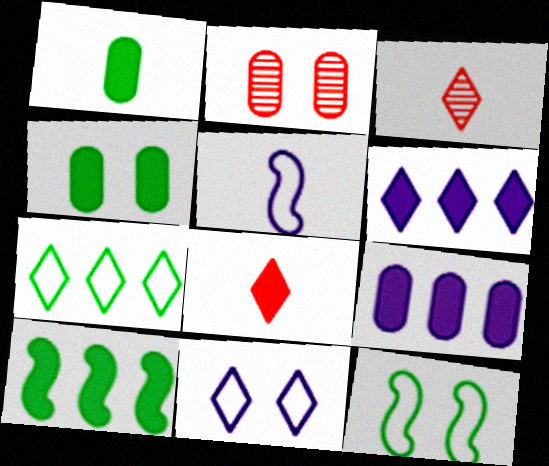[[1, 3, 5], 
[3, 9, 12]]